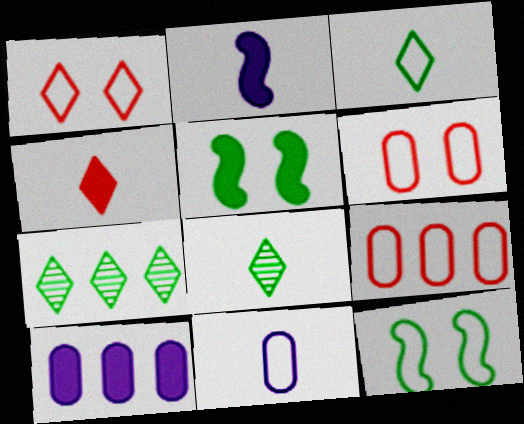[[2, 6, 7], 
[4, 5, 10]]